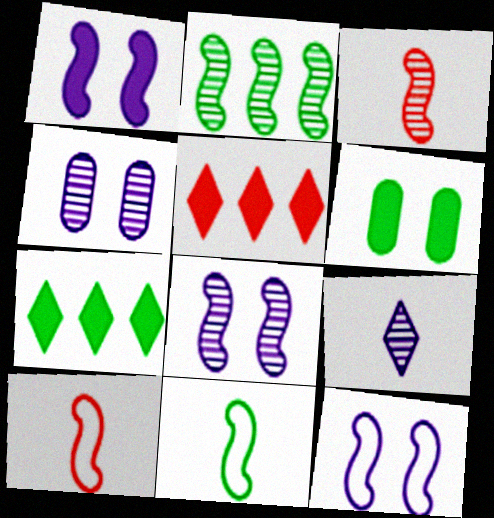[[1, 2, 10], 
[1, 8, 12], 
[2, 3, 8], 
[4, 5, 11], 
[4, 7, 10]]